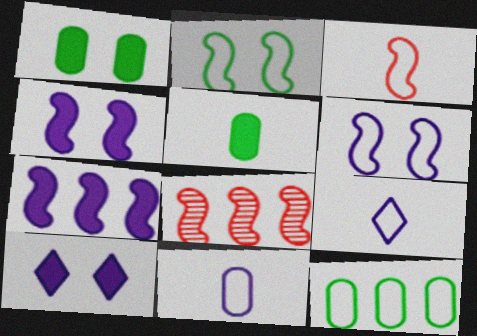[[1, 8, 9]]